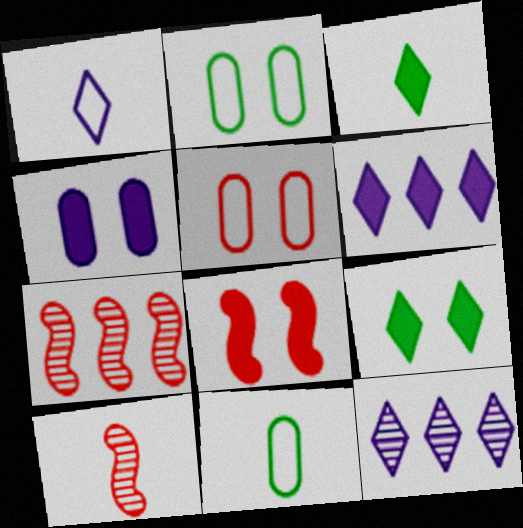[[2, 6, 10], 
[4, 8, 9], 
[8, 11, 12]]